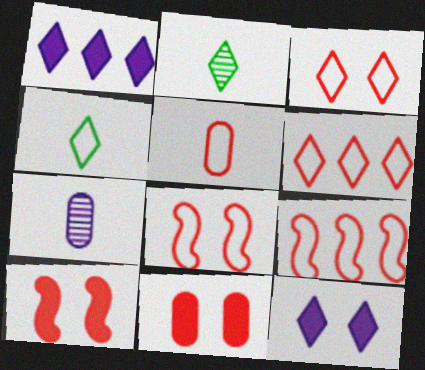[[1, 2, 3], 
[2, 6, 12], 
[3, 5, 9], 
[5, 6, 8]]